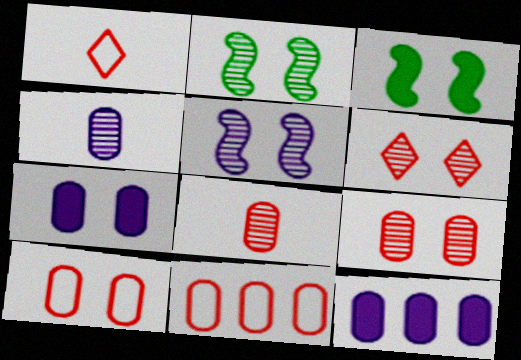[[1, 2, 12]]